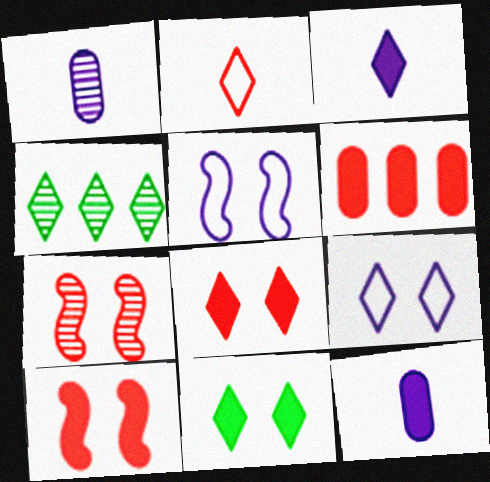[[1, 4, 7], 
[2, 6, 7]]